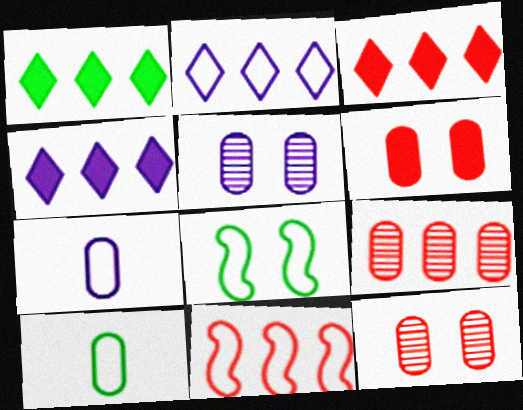[[1, 3, 4], 
[3, 9, 11]]